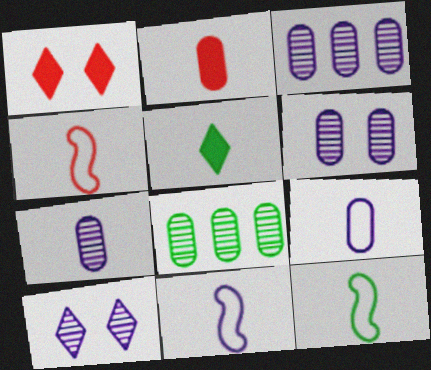[[1, 3, 12], 
[1, 8, 11], 
[3, 6, 7], 
[4, 5, 7], 
[4, 11, 12]]